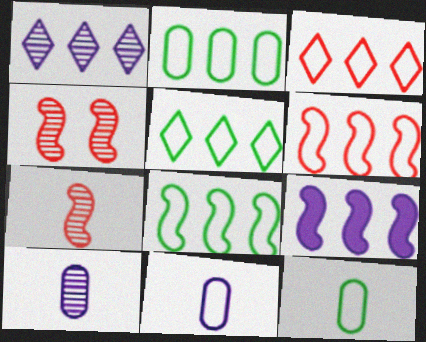[[2, 5, 8]]